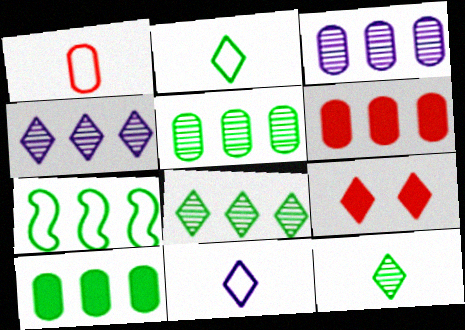[[2, 4, 9], 
[4, 6, 7], 
[7, 8, 10], 
[8, 9, 11]]